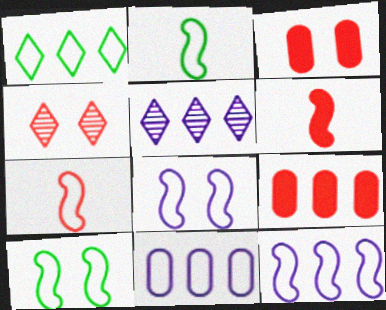[[2, 3, 5], 
[4, 7, 9], 
[7, 10, 12]]